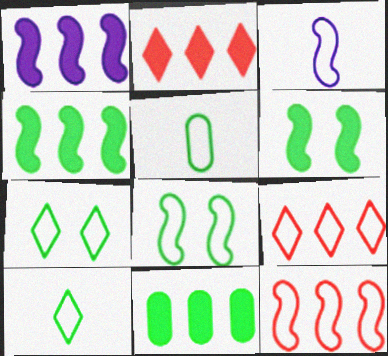[[1, 2, 11], 
[3, 8, 12]]